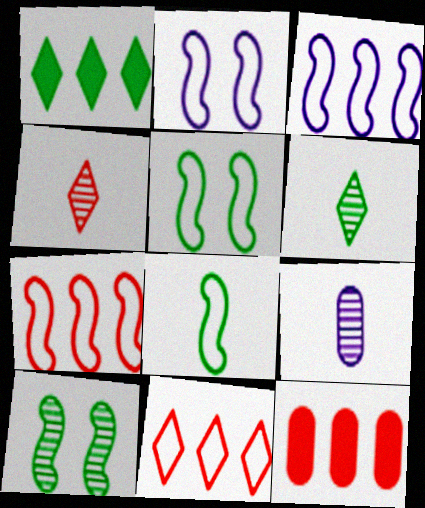[[2, 6, 12], 
[2, 7, 8]]